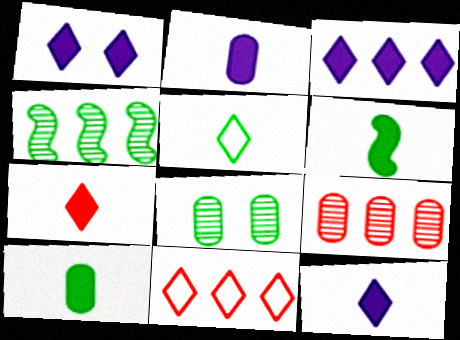[[1, 3, 12], 
[2, 6, 7]]